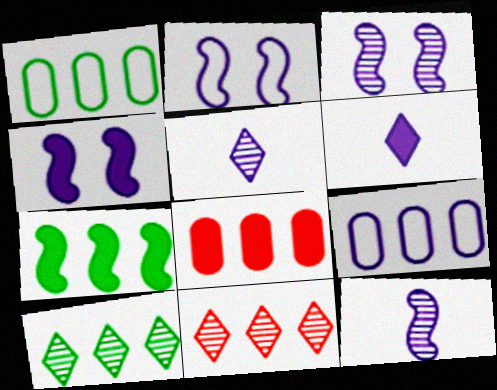[[1, 7, 10], 
[2, 3, 4], 
[3, 6, 9], 
[4, 5, 9], 
[7, 9, 11]]